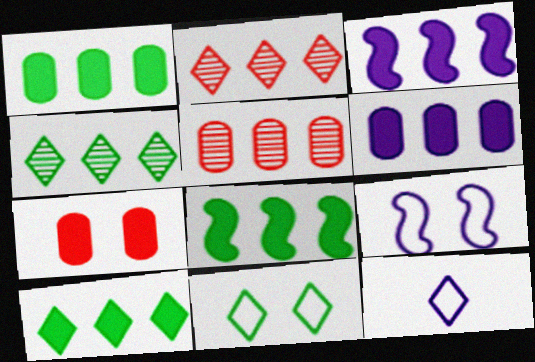[[1, 8, 10]]